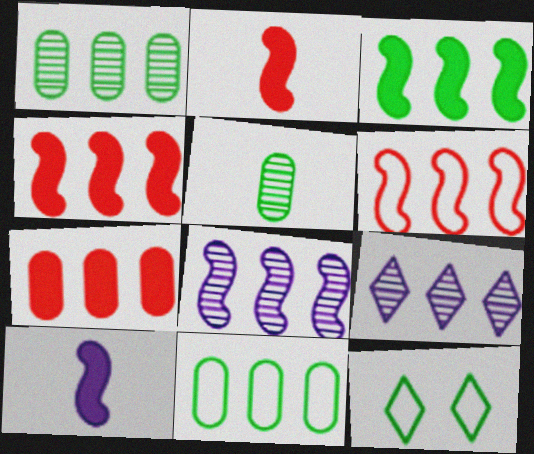[[3, 5, 12], 
[3, 6, 8], 
[4, 9, 11]]